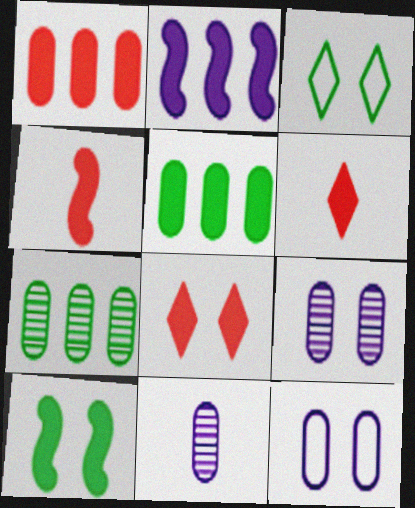[[1, 4, 8], 
[2, 4, 10]]